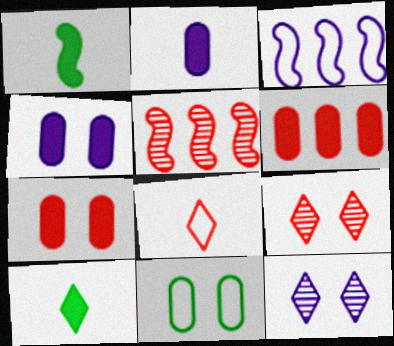[[2, 3, 12], 
[3, 8, 11], 
[5, 7, 8]]